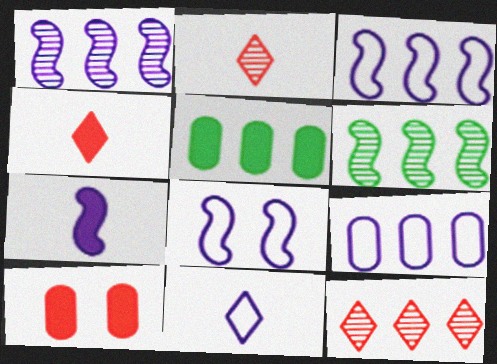[[1, 7, 8], 
[2, 5, 8], 
[3, 5, 12], 
[6, 10, 11], 
[8, 9, 11]]